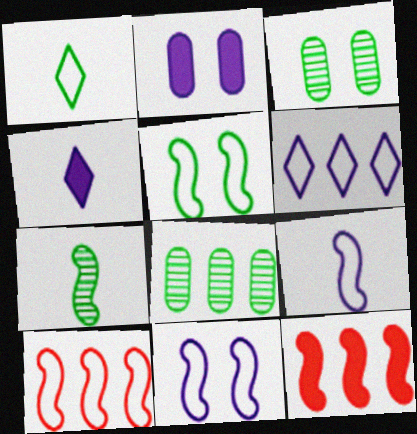[[3, 4, 10], 
[5, 9, 10], 
[6, 8, 12], 
[7, 11, 12]]